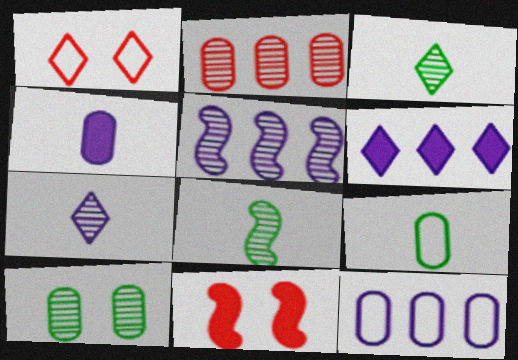[[1, 3, 6], 
[3, 11, 12], 
[5, 6, 12]]